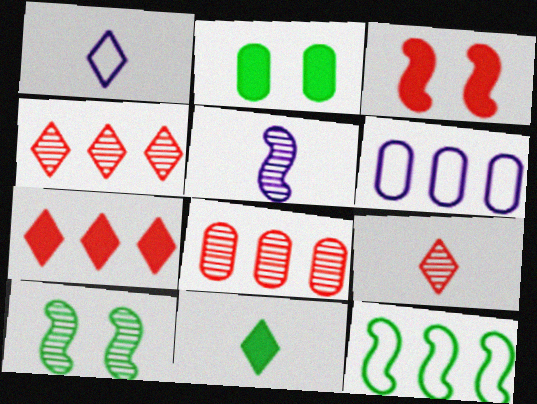[[1, 9, 11], 
[3, 5, 12]]